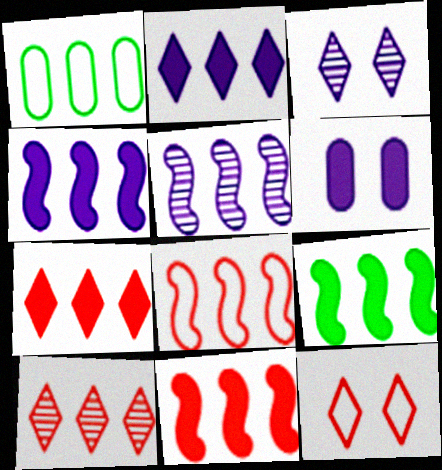[[1, 4, 10], 
[1, 5, 7], 
[4, 9, 11], 
[5, 8, 9]]